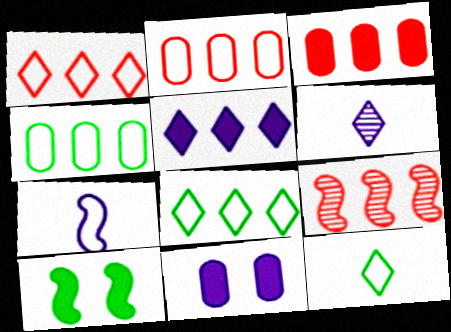[[1, 3, 9], 
[2, 6, 10], 
[4, 5, 9], 
[7, 9, 10], 
[9, 11, 12]]